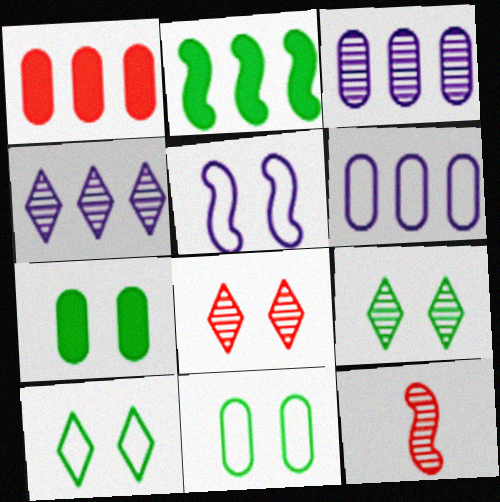[[2, 5, 12], 
[3, 9, 12], 
[5, 7, 8]]